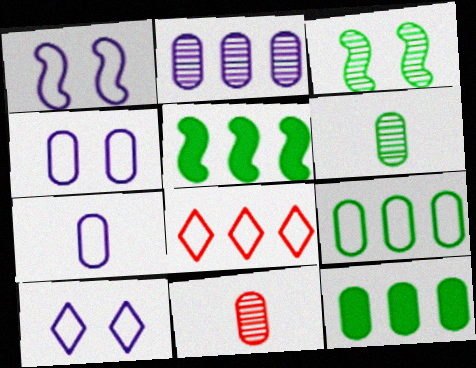[[1, 4, 10], 
[2, 5, 8], 
[4, 11, 12], 
[5, 10, 11]]